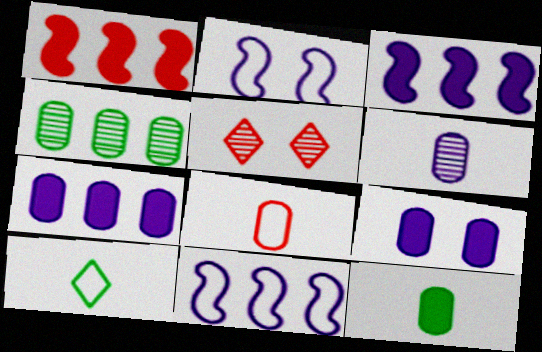[[1, 5, 8], 
[4, 8, 9], 
[5, 11, 12], 
[6, 8, 12]]